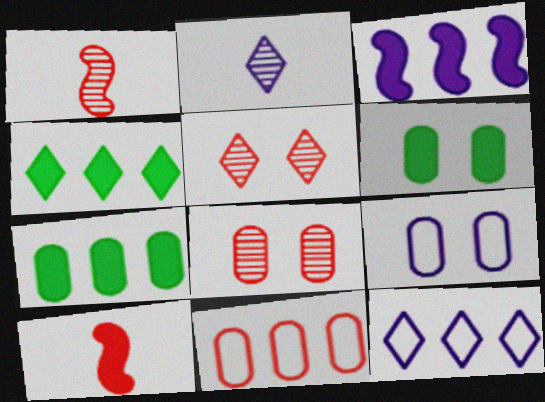[[1, 4, 9], 
[1, 6, 12], 
[2, 3, 9], 
[5, 10, 11], 
[6, 8, 9]]